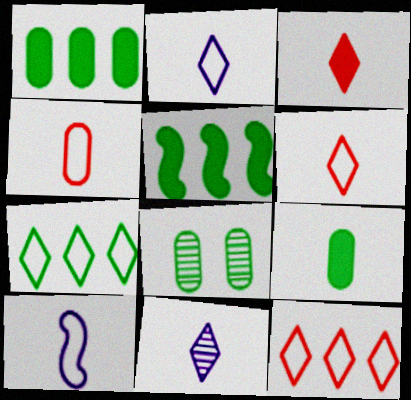[]